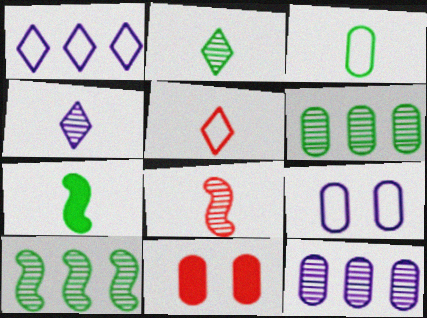[[2, 3, 7], 
[3, 11, 12]]